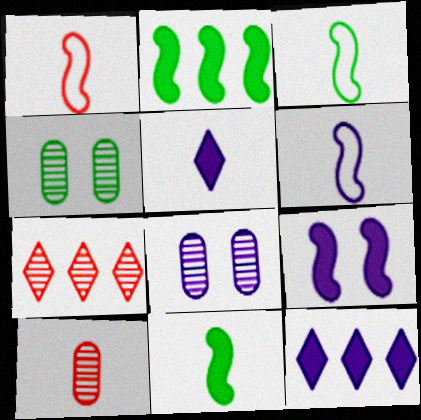[[1, 3, 6], 
[1, 4, 12], 
[3, 5, 10], 
[6, 8, 12]]